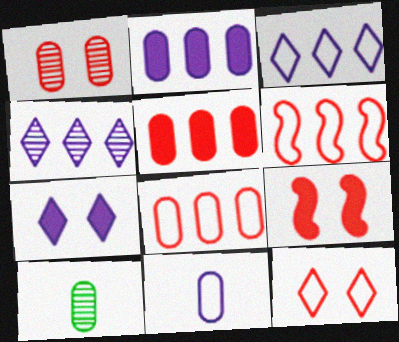[[1, 9, 12], 
[3, 9, 10], 
[6, 7, 10]]